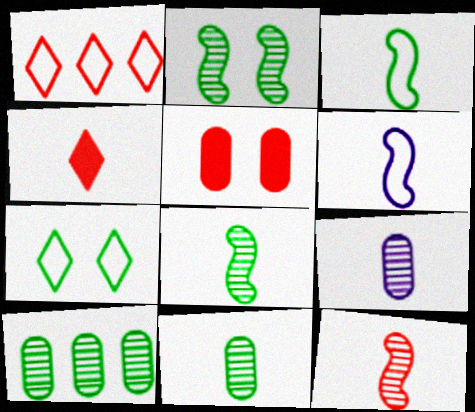[[1, 5, 12], 
[3, 4, 9], 
[4, 6, 11]]